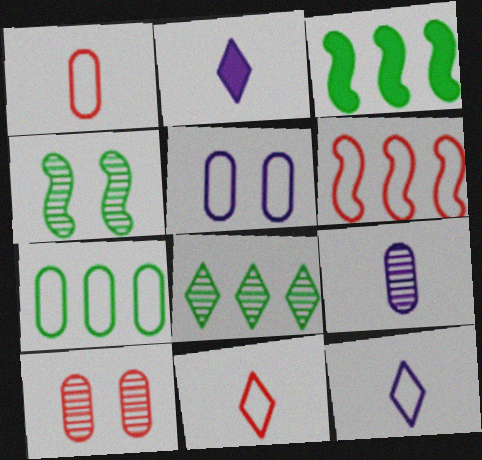[[1, 5, 7], 
[3, 7, 8], 
[3, 10, 12]]